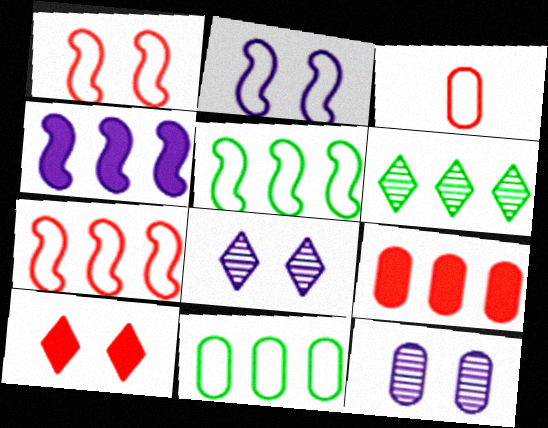[]